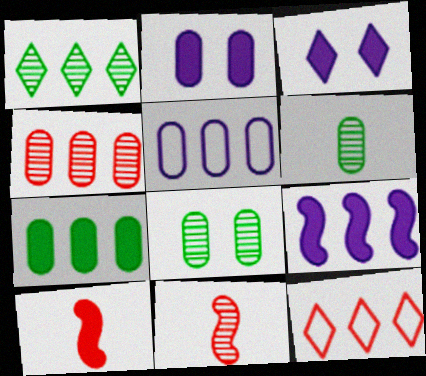[[3, 7, 10], 
[4, 5, 7]]